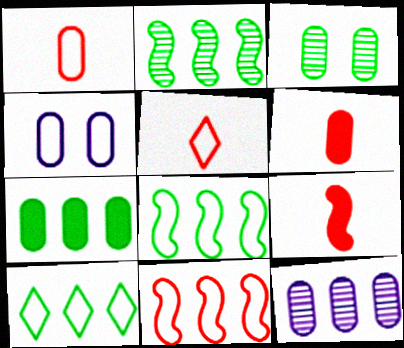[[2, 7, 10], 
[4, 5, 8]]